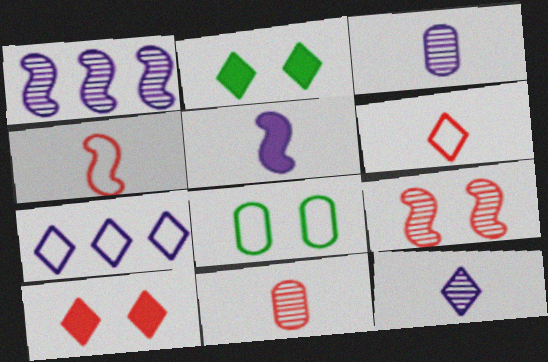[[4, 7, 8]]